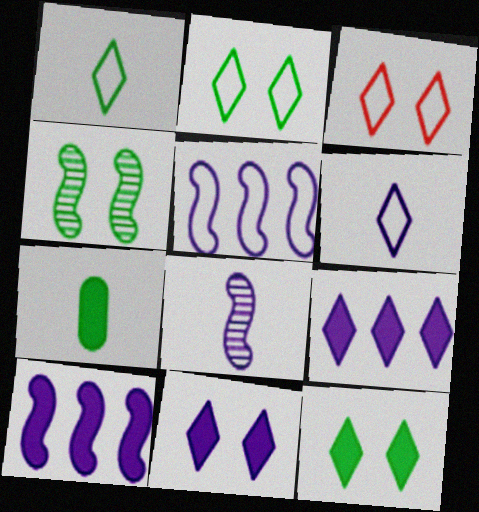[]